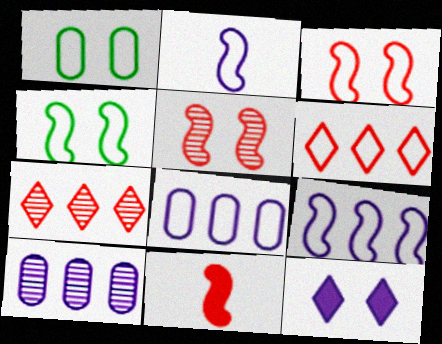[[1, 2, 6], 
[1, 5, 12], 
[2, 10, 12]]